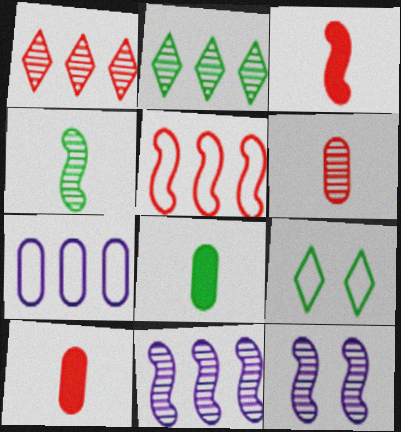[[2, 6, 12], 
[9, 10, 11]]